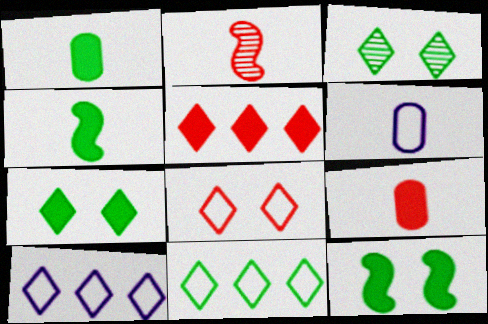[]